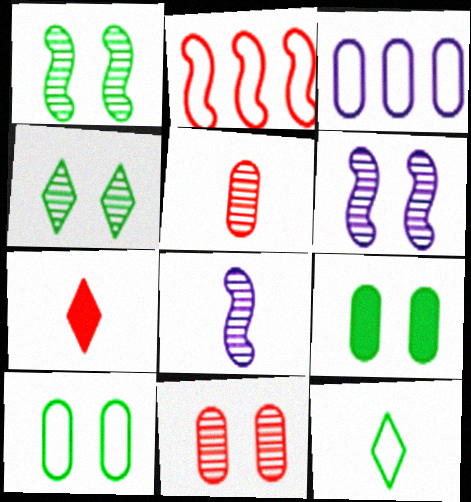[[1, 3, 7], 
[2, 7, 11], 
[3, 5, 9], 
[4, 6, 11]]